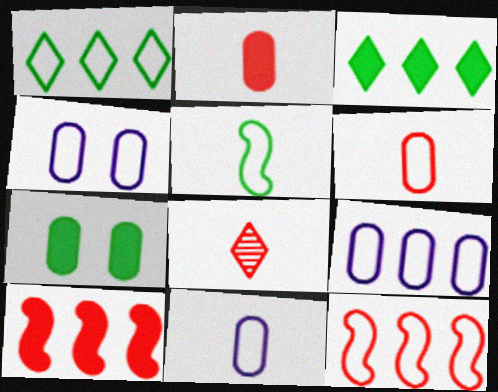[[1, 9, 12], 
[4, 9, 11]]